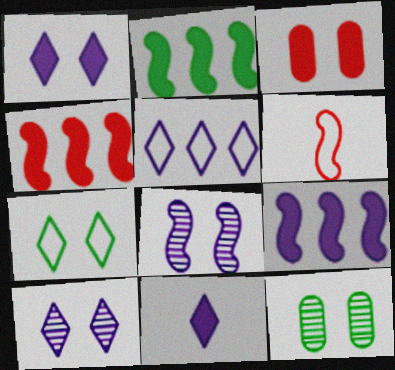[[2, 3, 11], 
[2, 4, 9], 
[2, 6, 8], 
[3, 7, 8], 
[5, 10, 11]]